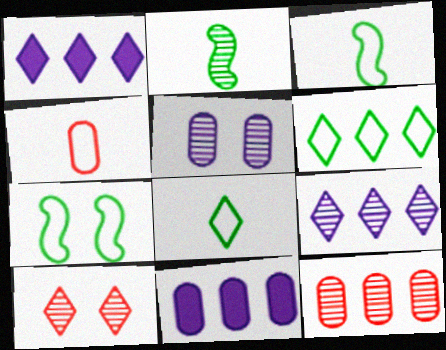[[1, 8, 10], 
[3, 10, 11]]